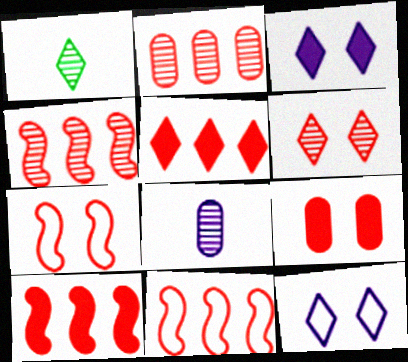[[1, 5, 12], 
[2, 5, 11], 
[4, 10, 11], 
[6, 7, 9]]